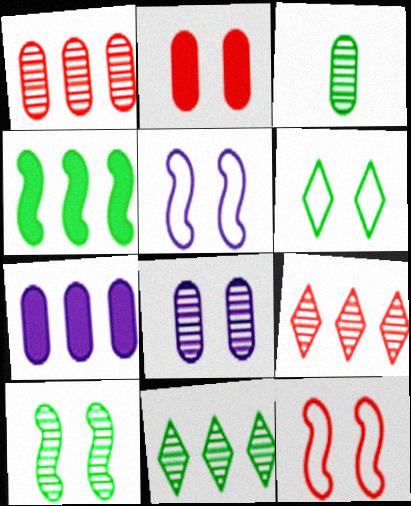[[1, 3, 8], 
[3, 4, 6], 
[3, 10, 11]]